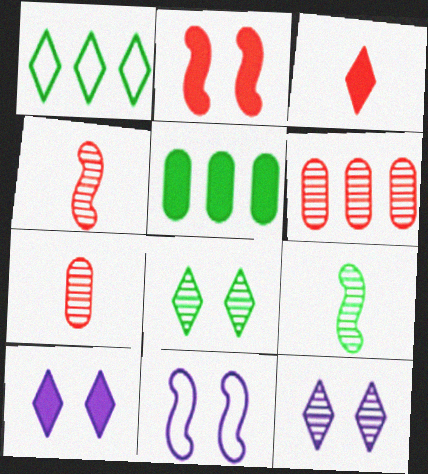[[1, 3, 12], 
[6, 9, 12]]